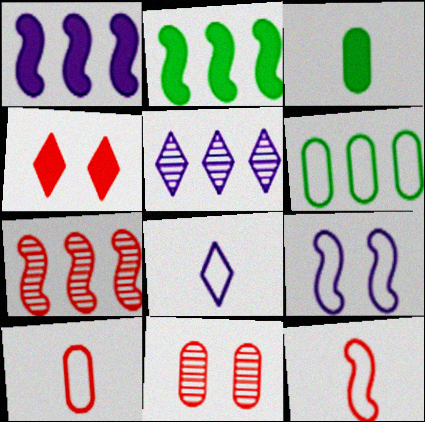[[1, 3, 4], 
[2, 8, 11], 
[4, 7, 10]]